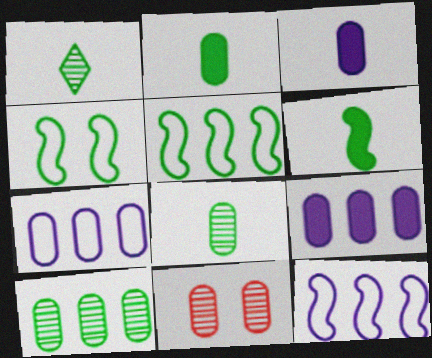[[2, 7, 11]]